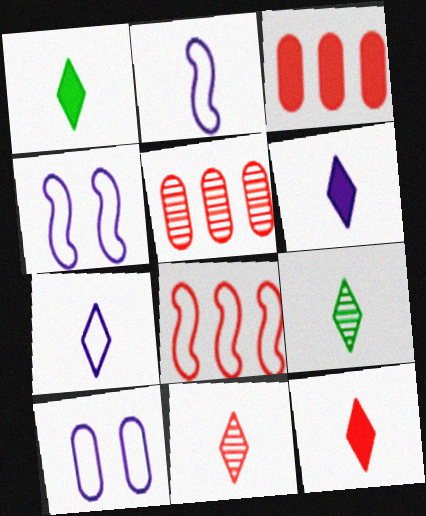[[1, 4, 5], 
[1, 6, 12], 
[1, 7, 11], 
[3, 4, 9], 
[7, 9, 12]]